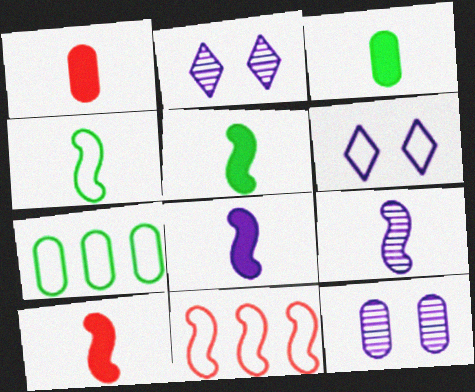[[1, 7, 12], 
[2, 3, 11], 
[2, 7, 10], 
[4, 9, 10], 
[5, 8, 10]]